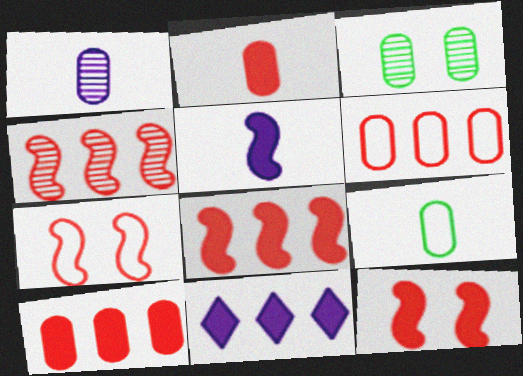[[1, 2, 9]]